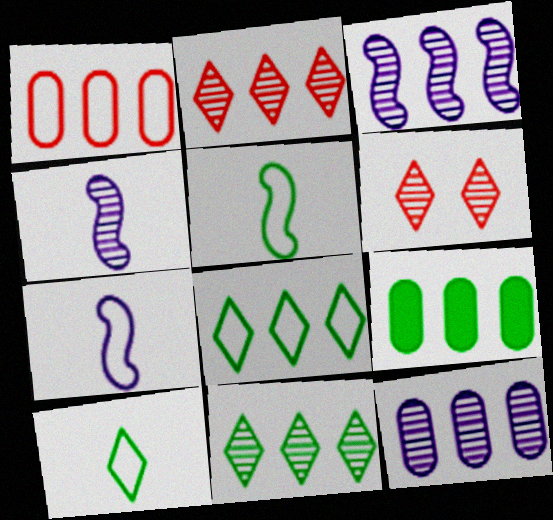[[1, 9, 12], 
[6, 7, 9]]